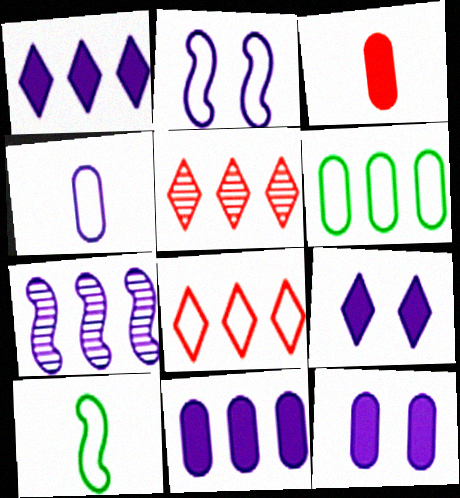[[4, 7, 9], 
[5, 10, 12]]